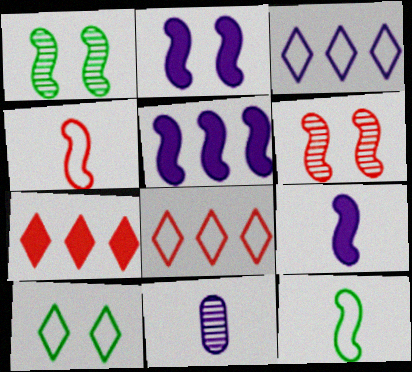[[1, 4, 5], 
[2, 3, 11], 
[2, 5, 9], 
[5, 6, 12]]